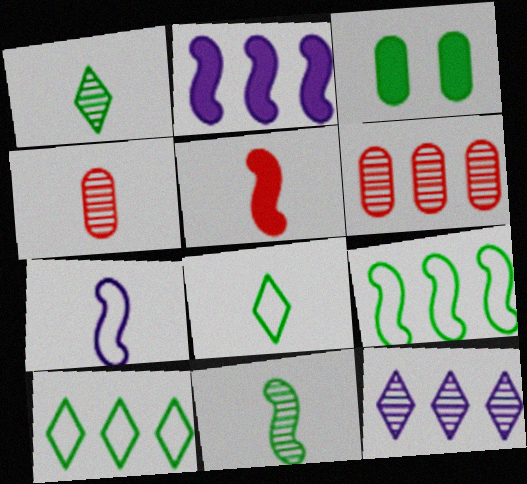[[1, 3, 9], 
[2, 6, 10], 
[3, 10, 11], 
[5, 7, 11]]